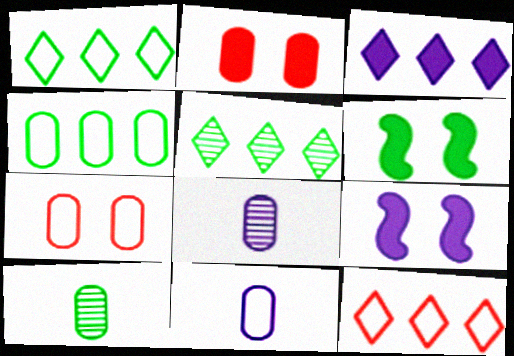[[1, 6, 10], 
[2, 4, 8], 
[3, 5, 12], 
[4, 7, 11], 
[6, 8, 12], 
[9, 10, 12]]